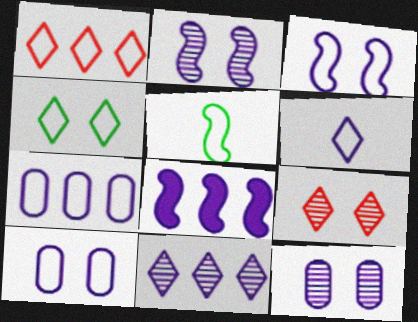[[1, 4, 6], 
[1, 5, 10], 
[3, 6, 7], 
[6, 8, 12], 
[7, 8, 11]]